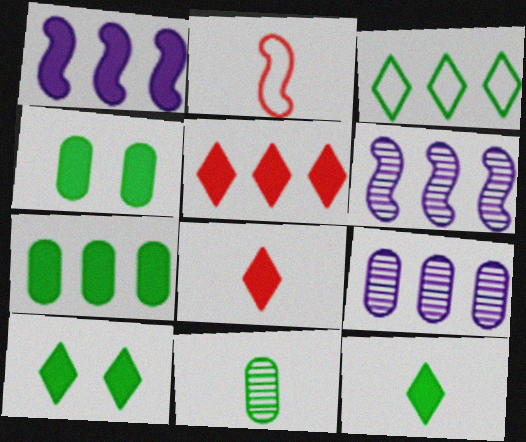[[1, 4, 8], 
[1, 5, 7], 
[2, 9, 10]]